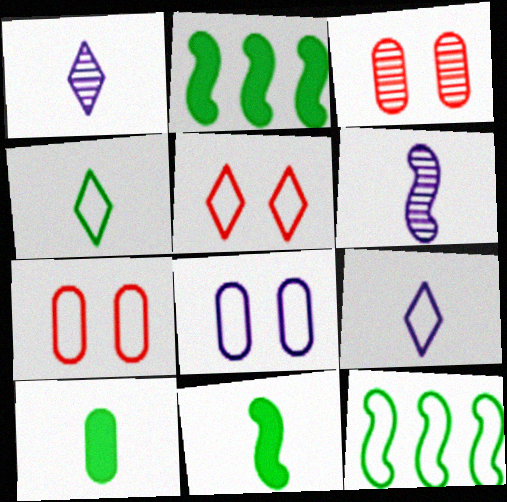[[1, 2, 7], 
[2, 3, 9], 
[7, 9, 12]]